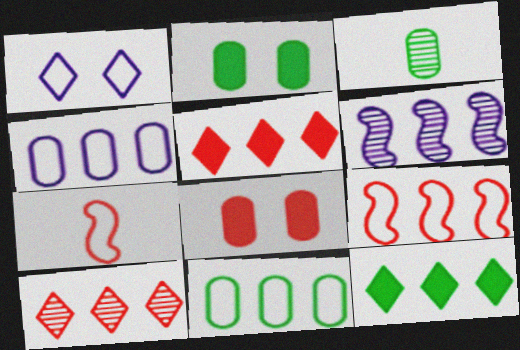[[1, 7, 11], 
[2, 3, 11], 
[3, 4, 8], 
[5, 6, 11], 
[7, 8, 10]]